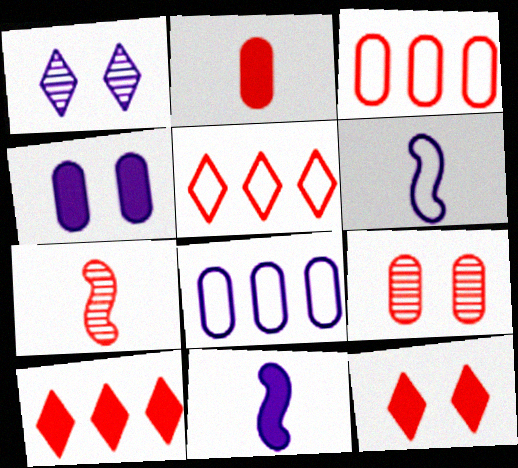[[1, 8, 11], 
[2, 3, 9], 
[3, 7, 12]]